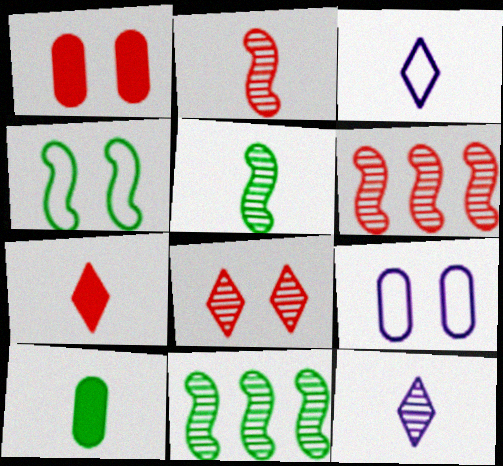[[1, 3, 11], 
[2, 3, 10], 
[7, 9, 11]]